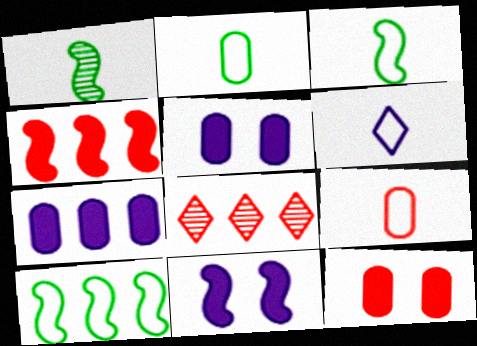[[2, 8, 11], 
[3, 5, 8], 
[3, 6, 9], 
[7, 8, 10]]